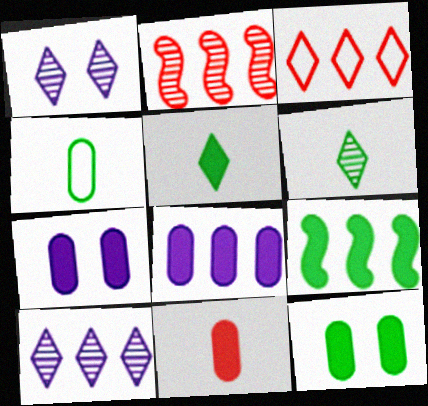[[1, 3, 5], 
[5, 9, 12], 
[8, 11, 12]]